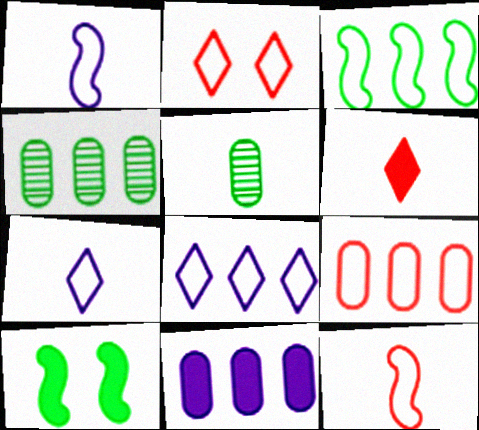[[1, 5, 6], 
[2, 9, 12], 
[3, 8, 9], 
[4, 9, 11], 
[6, 10, 11]]